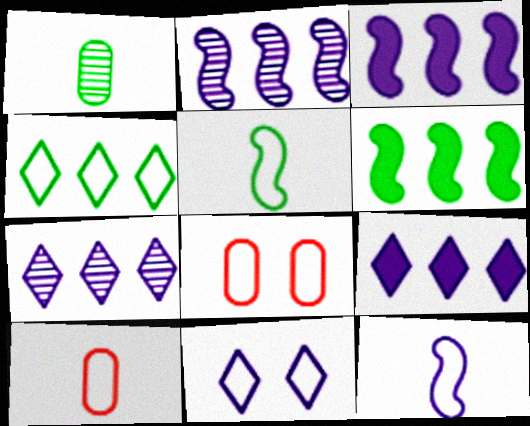[[4, 8, 12]]